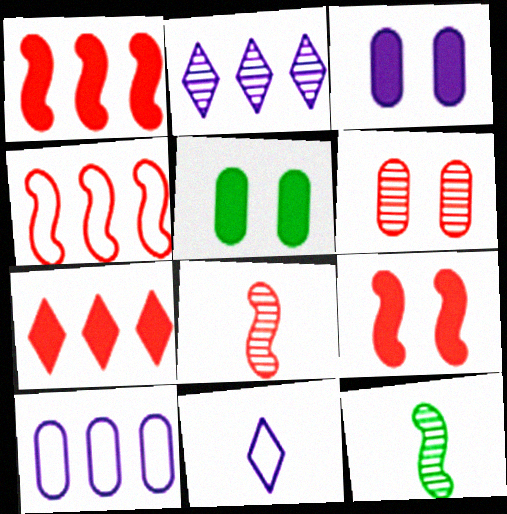[[2, 6, 12], 
[4, 8, 9]]